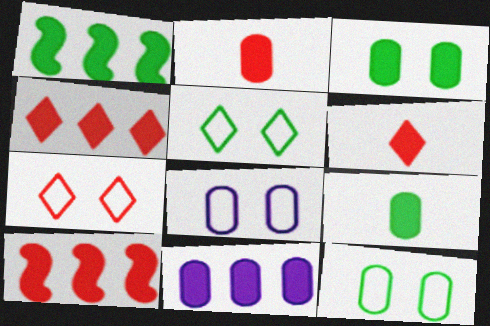[[1, 4, 11], 
[2, 3, 11]]